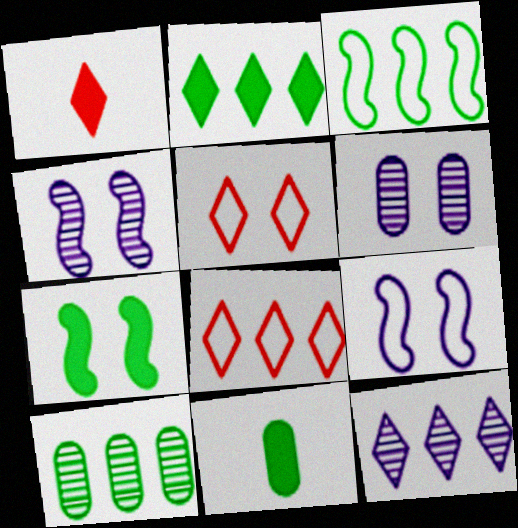[[1, 3, 6], 
[1, 9, 10], 
[2, 3, 10], 
[2, 7, 11], 
[2, 8, 12], 
[4, 8, 11], 
[5, 6, 7]]